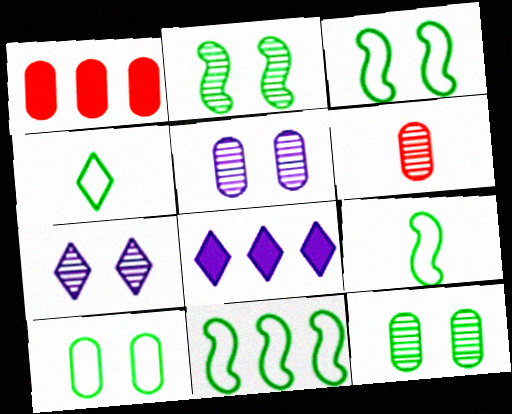[[1, 7, 9], 
[3, 6, 8], 
[3, 9, 11], 
[4, 10, 11]]